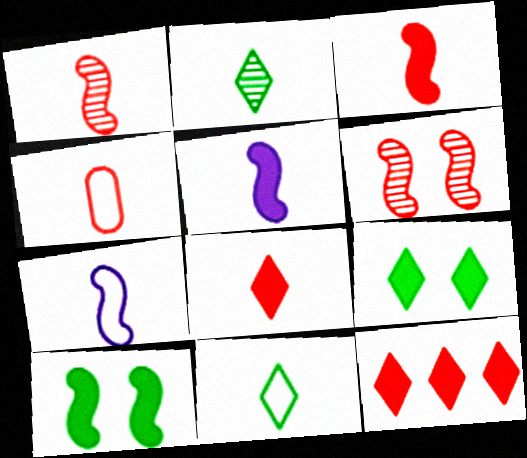[[1, 4, 8], 
[2, 4, 5], 
[4, 6, 12], 
[4, 7, 11]]